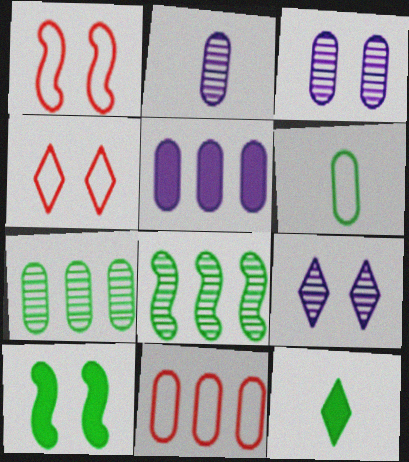[[3, 4, 10], 
[5, 7, 11]]